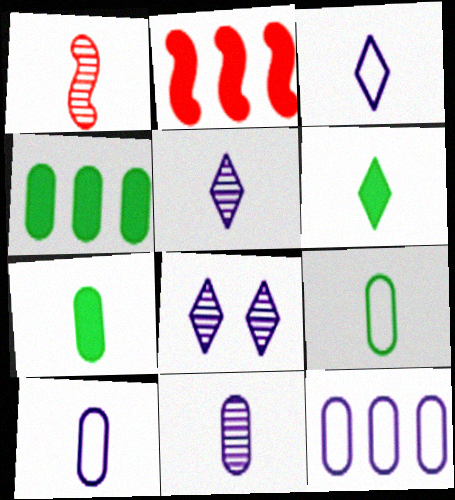[[1, 3, 7], 
[1, 6, 10], 
[2, 8, 9]]